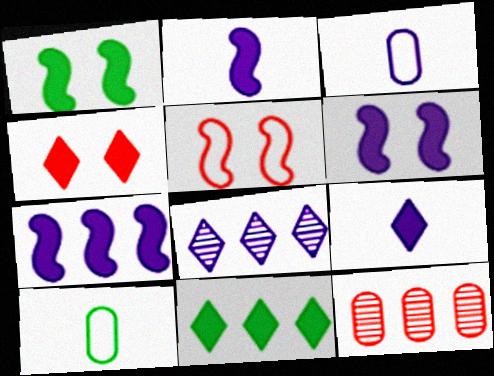[[2, 6, 7], 
[3, 6, 8], 
[4, 9, 11]]